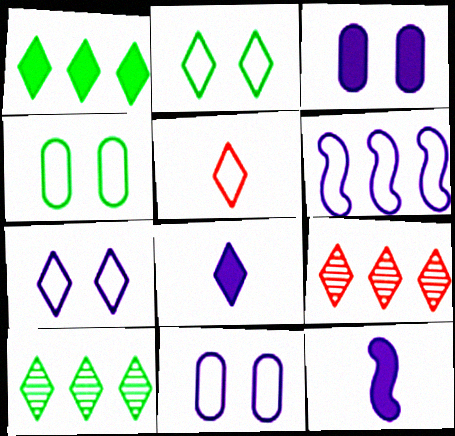[[2, 8, 9], 
[4, 5, 6], 
[4, 9, 12]]